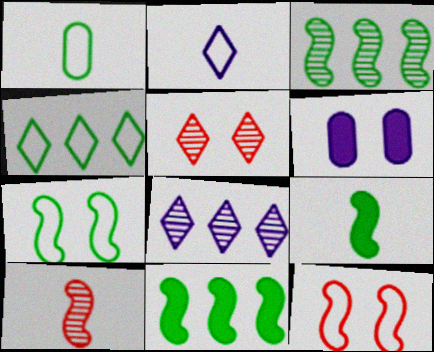[[1, 4, 7], 
[3, 7, 9], 
[4, 6, 10], 
[5, 6, 7]]